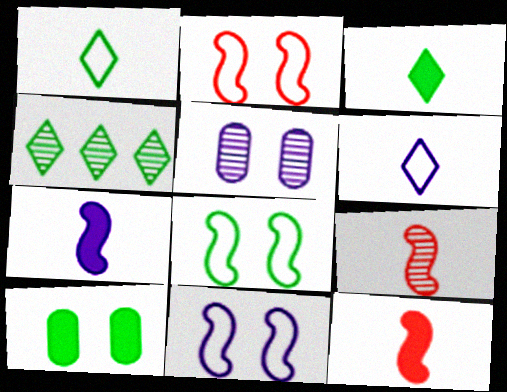[[2, 8, 11], 
[4, 5, 9]]